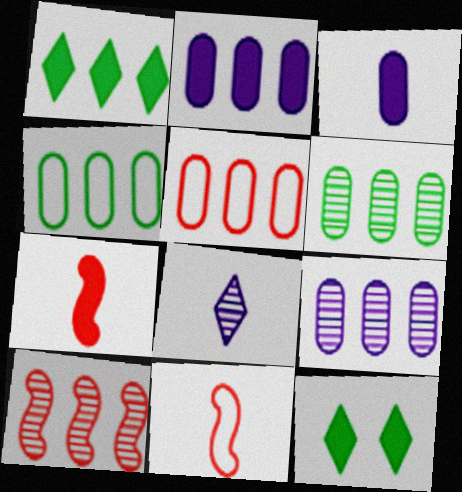[[2, 5, 6], 
[2, 7, 12], 
[9, 11, 12]]